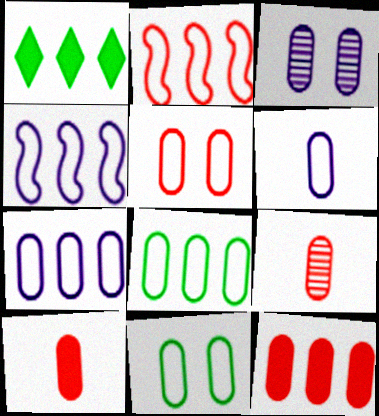[[3, 8, 10], 
[5, 6, 8], 
[5, 9, 12]]